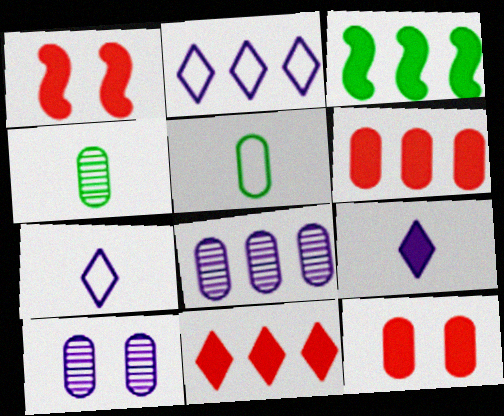[[1, 2, 4], 
[3, 9, 12], 
[5, 6, 10], 
[5, 8, 12]]